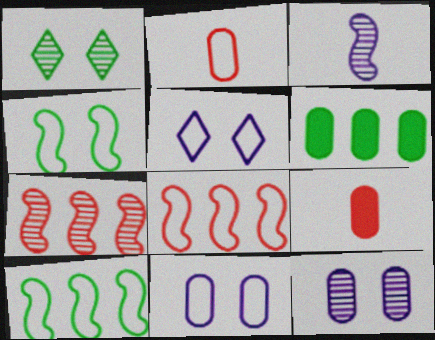[[2, 5, 10], 
[2, 6, 12]]